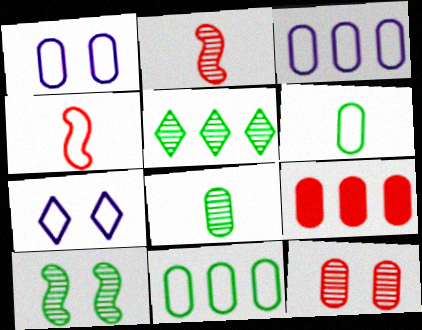[[1, 8, 9], 
[4, 7, 11], 
[5, 8, 10]]